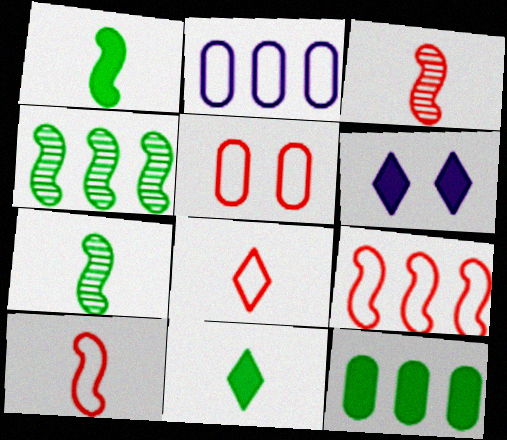[[5, 8, 9]]